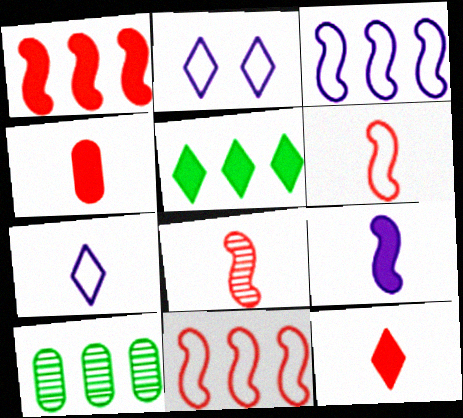[]